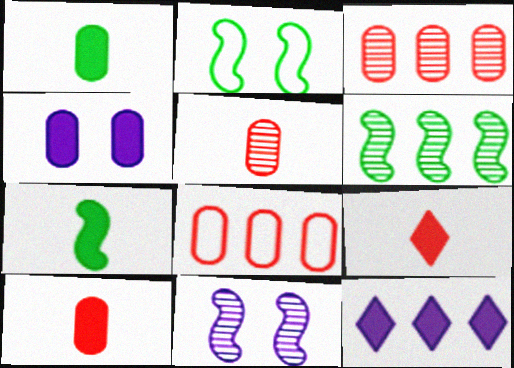[[2, 5, 12], 
[2, 6, 7], 
[6, 8, 12]]